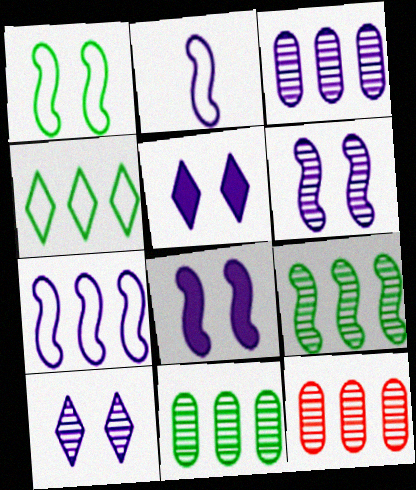[[2, 3, 5], 
[3, 11, 12]]